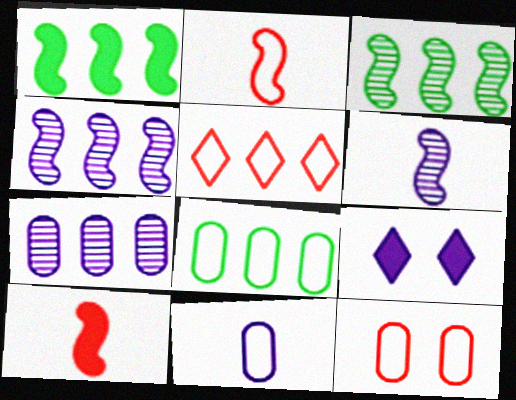[[1, 5, 7], 
[2, 5, 12], 
[4, 9, 11], 
[8, 11, 12]]